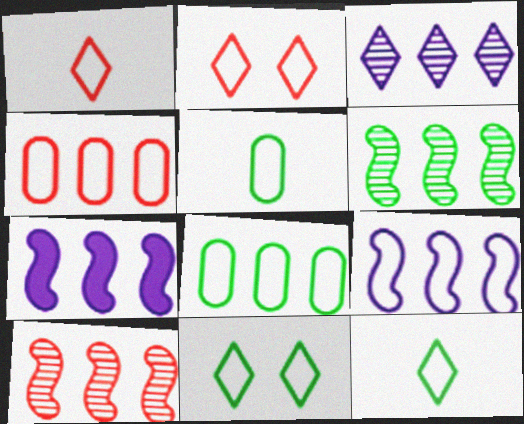[[2, 5, 9]]